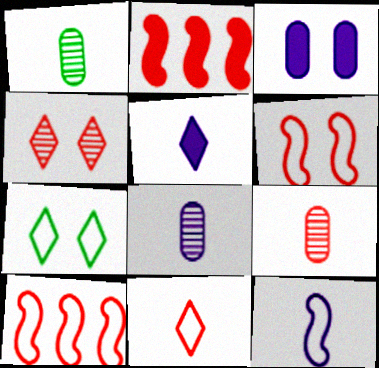[[1, 8, 9], 
[2, 7, 8], 
[5, 8, 12]]